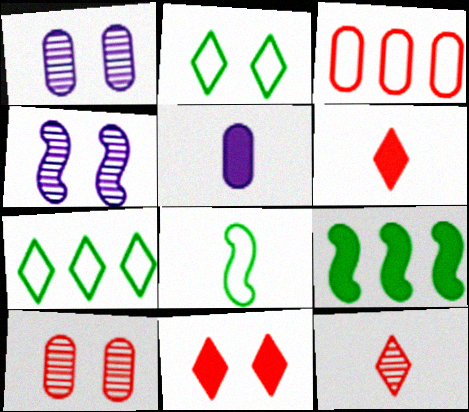[[5, 8, 12], 
[5, 9, 11]]